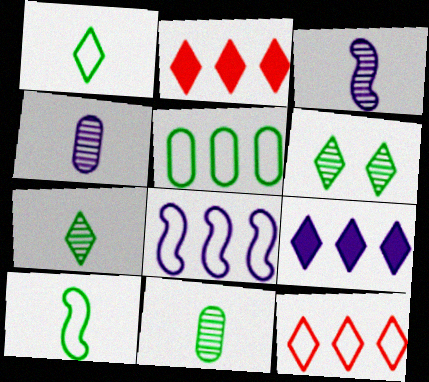[[5, 8, 12]]